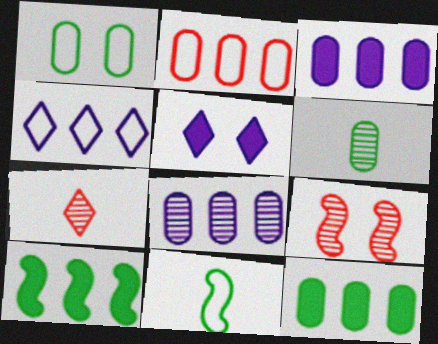[[1, 5, 9], 
[1, 6, 12], 
[2, 8, 12]]